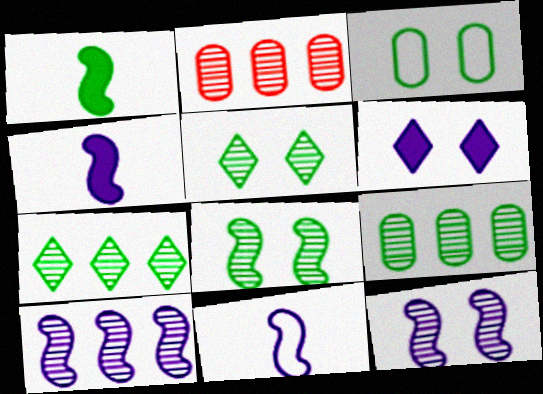[[1, 3, 7], 
[2, 7, 10]]